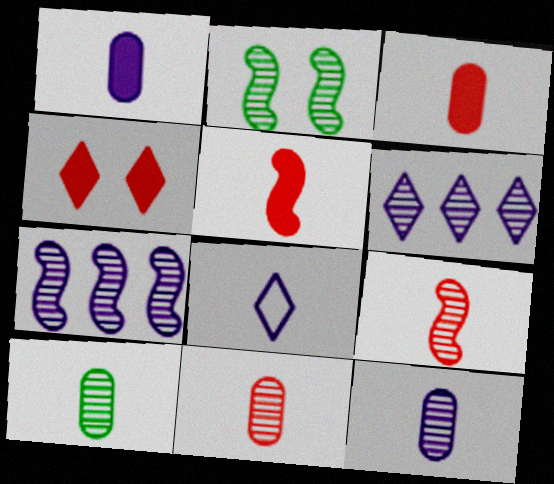[[2, 6, 11], 
[2, 7, 9], 
[5, 8, 10], 
[10, 11, 12]]